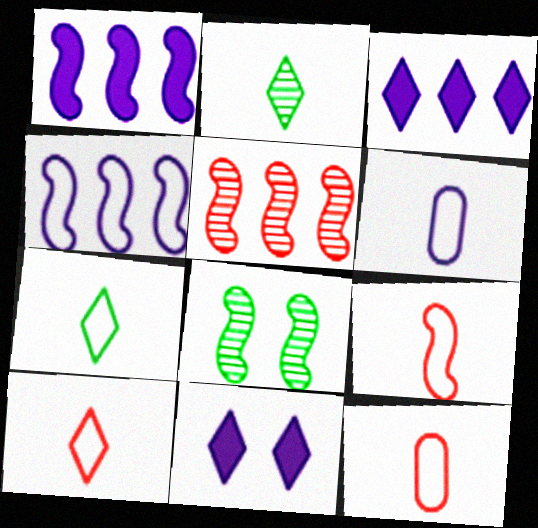[[1, 8, 9], 
[3, 8, 12], 
[6, 7, 9], 
[9, 10, 12]]